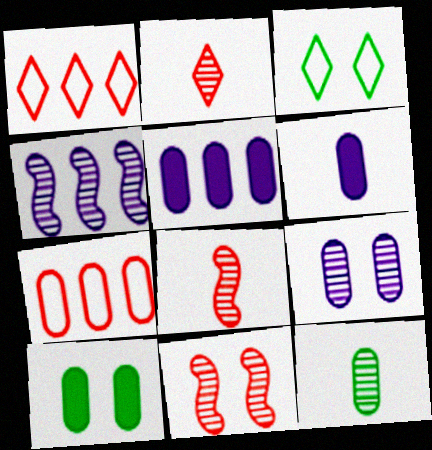[[3, 5, 8]]